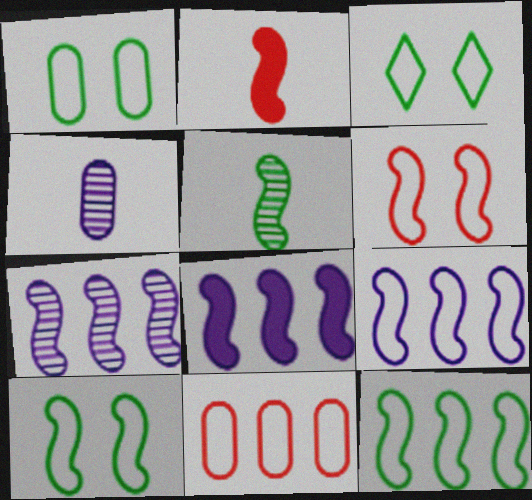[[1, 3, 10], 
[2, 7, 10], 
[5, 6, 8], 
[7, 8, 9]]